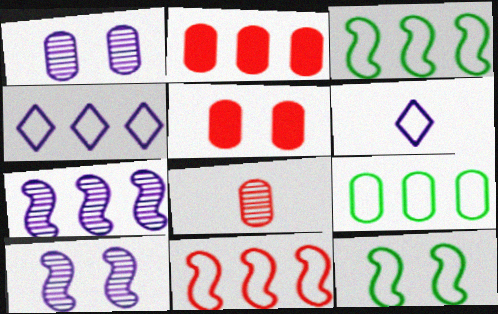[[4, 9, 11]]